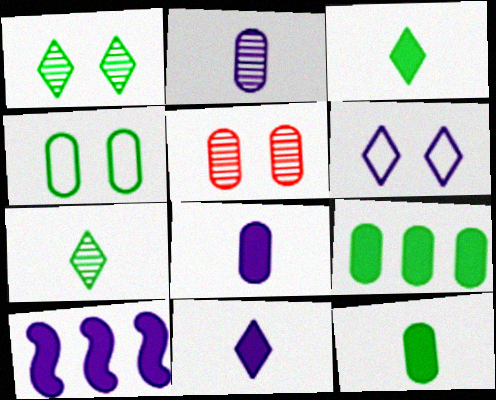[[2, 6, 10]]